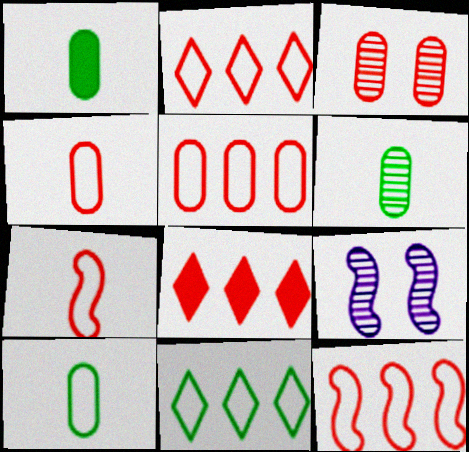[[1, 2, 9], 
[1, 6, 10], 
[2, 5, 12], 
[3, 7, 8], 
[8, 9, 10]]